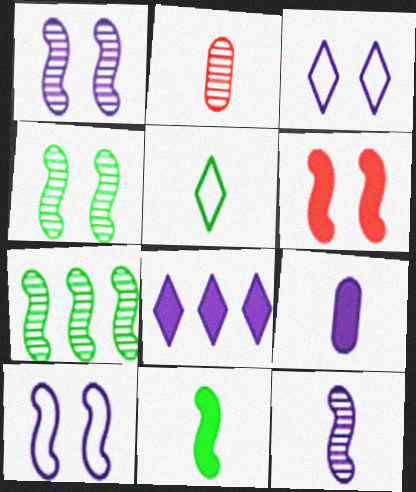[[4, 6, 10]]